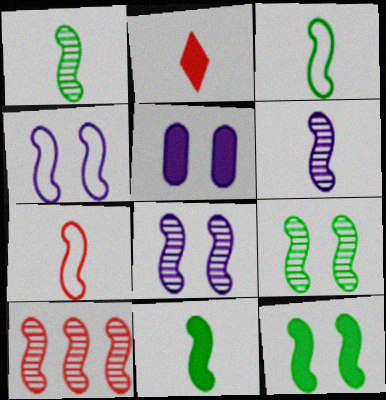[[1, 3, 11], 
[1, 8, 10], 
[4, 10, 11], 
[6, 7, 11], 
[6, 9, 10]]